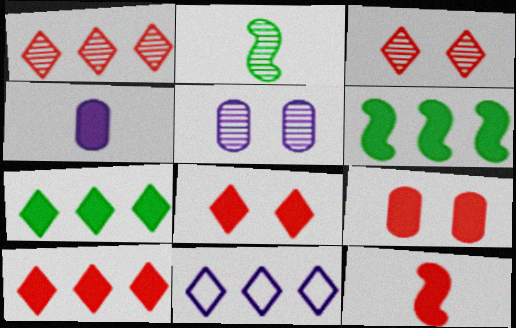[[1, 2, 5], 
[1, 7, 11], 
[2, 9, 11], 
[4, 6, 8], 
[9, 10, 12]]